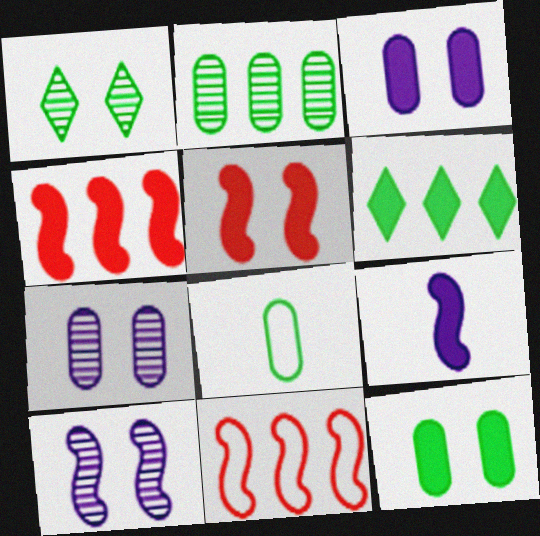[[2, 8, 12]]